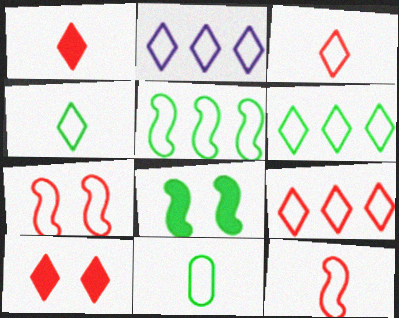[[2, 6, 9], 
[2, 7, 11]]